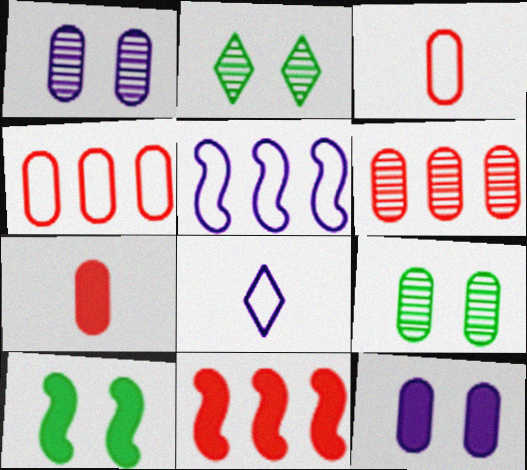[[2, 5, 7], 
[6, 8, 10], 
[8, 9, 11]]